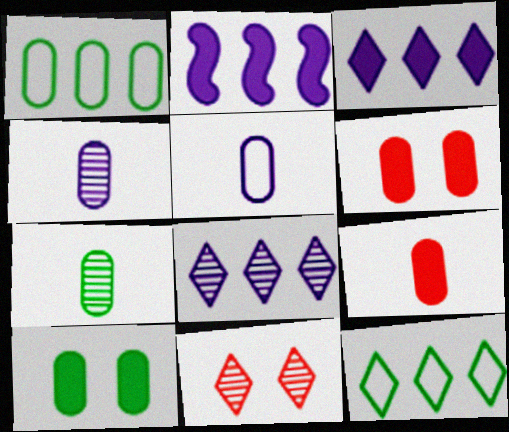[[1, 4, 6], 
[1, 7, 10], 
[5, 7, 9]]